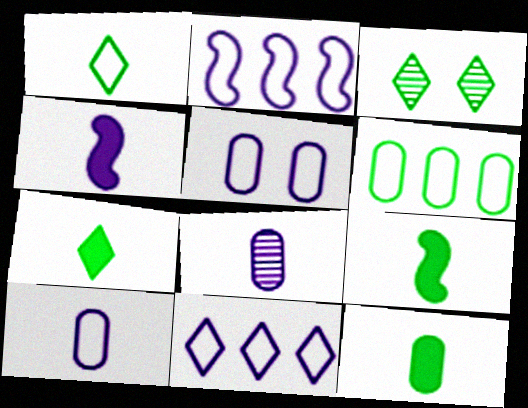[[3, 6, 9], 
[7, 9, 12]]